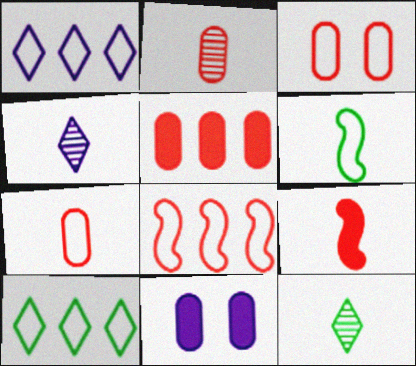[[1, 3, 6], 
[2, 3, 5], 
[8, 11, 12]]